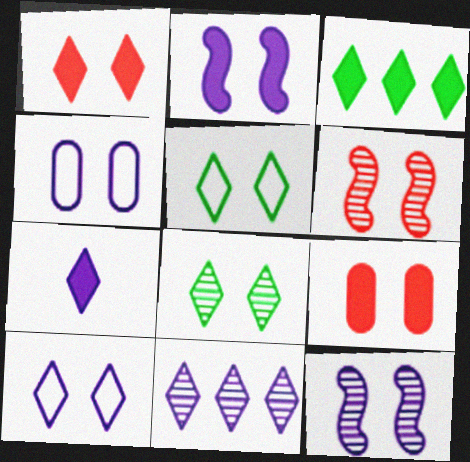[[1, 3, 7], 
[1, 8, 10], 
[5, 9, 12], 
[7, 10, 11]]